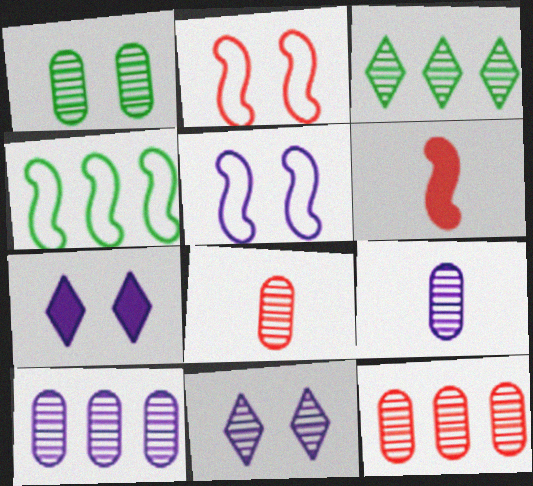[[1, 2, 7], 
[1, 8, 10], 
[1, 9, 12], 
[4, 7, 8]]